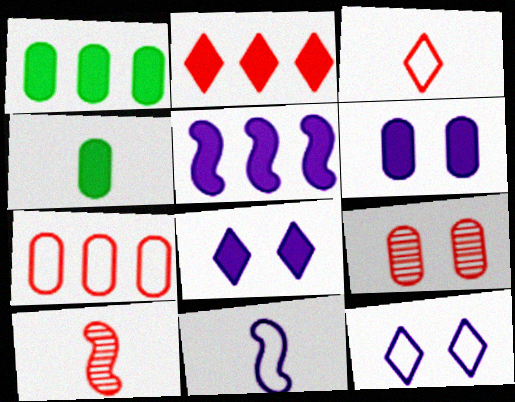[[1, 2, 5], 
[1, 10, 12]]